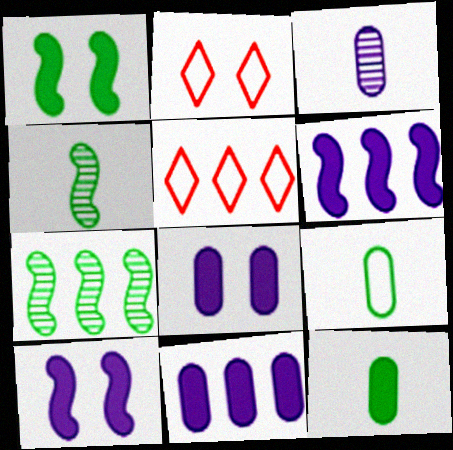[[1, 3, 5], 
[2, 4, 11], 
[4, 5, 8], 
[5, 7, 11]]